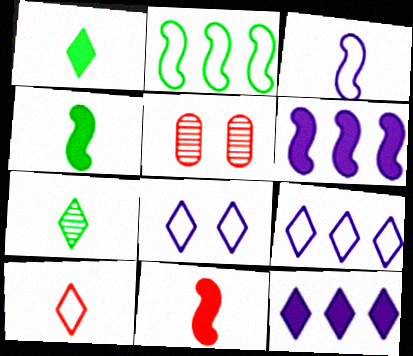[[4, 5, 9]]